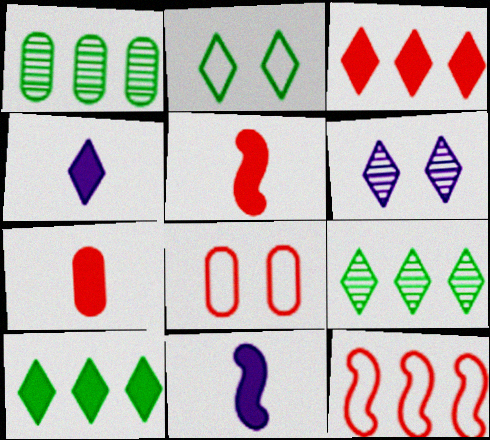[[8, 9, 11]]